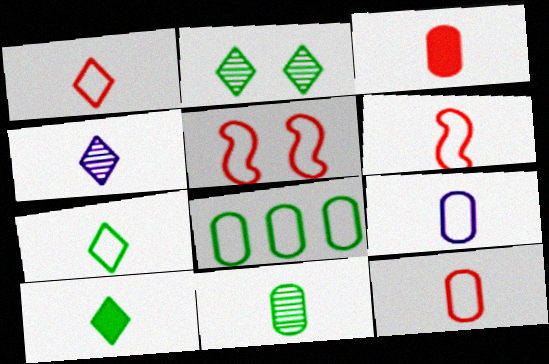[[1, 4, 10], 
[1, 6, 12], 
[3, 9, 11], 
[6, 7, 9]]